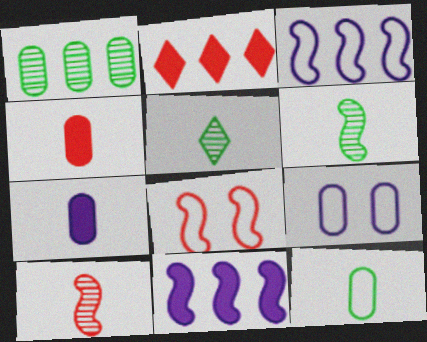[[1, 2, 3], 
[1, 4, 9], 
[2, 6, 9], 
[6, 8, 11]]